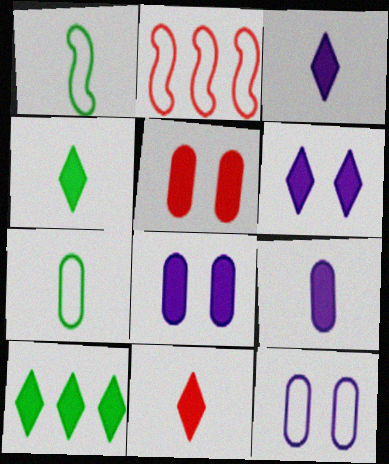[[3, 4, 11], 
[6, 10, 11]]